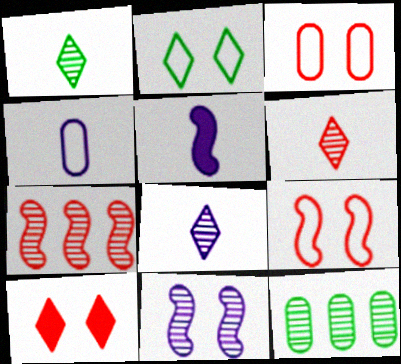[[1, 6, 8], 
[4, 5, 8], 
[6, 11, 12]]